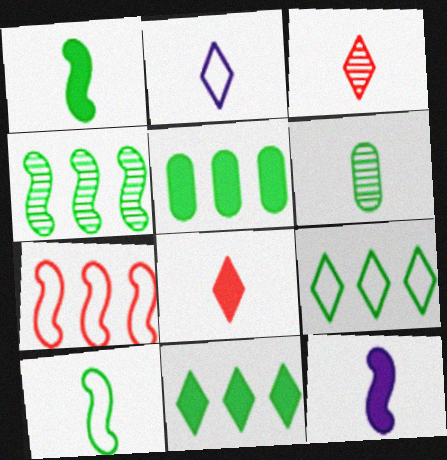[[4, 5, 9]]